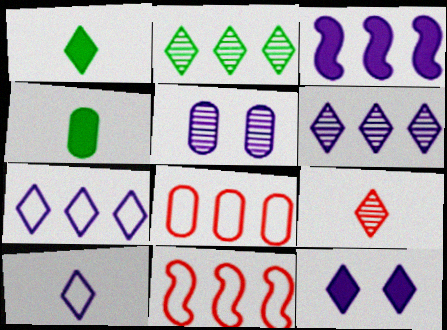[[1, 5, 11], 
[1, 9, 10], 
[2, 3, 8], 
[3, 5, 10], 
[4, 5, 8], 
[6, 10, 12]]